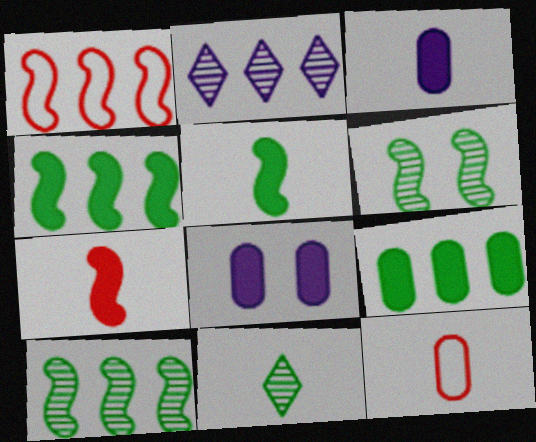[[1, 2, 9], 
[1, 8, 11]]